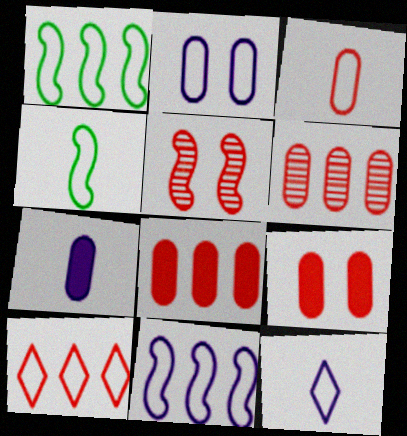[[2, 4, 10], 
[2, 11, 12], 
[3, 4, 12], 
[3, 6, 9]]